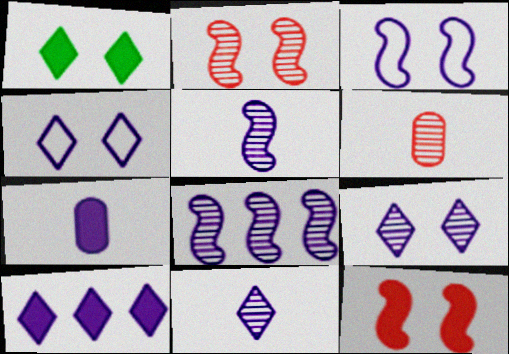[[4, 7, 8], 
[4, 10, 11]]